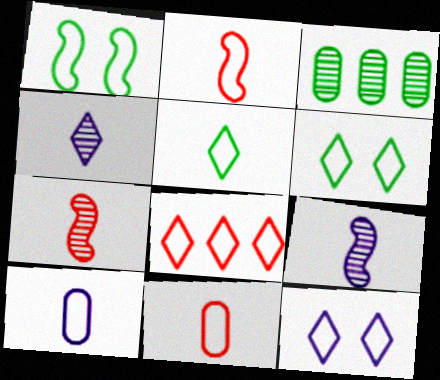[[1, 8, 10], 
[2, 5, 10], 
[5, 8, 12]]